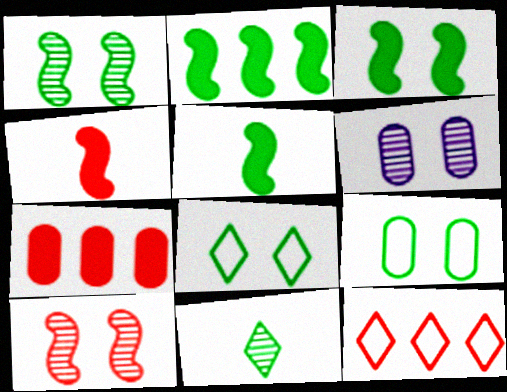[[2, 3, 5], 
[2, 9, 11], 
[5, 6, 12]]